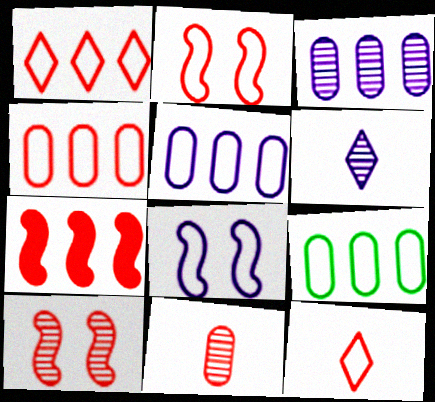[[2, 4, 12], 
[4, 5, 9], 
[8, 9, 12]]